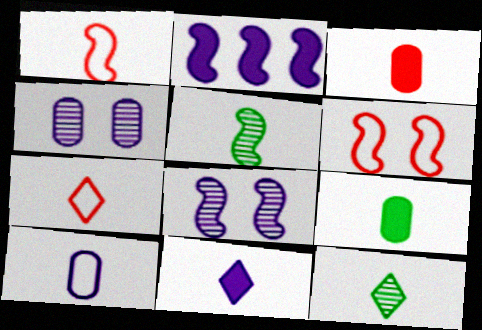[[2, 5, 6], 
[7, 11, 12]]